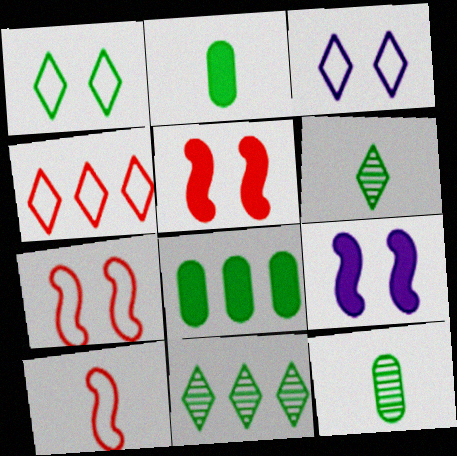[[4, 9, 12]]